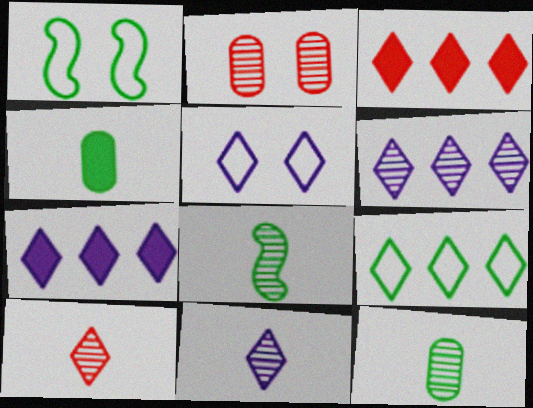[[2, 6, 8], 
[3, 6, 9], 
[5, 7, 11]]